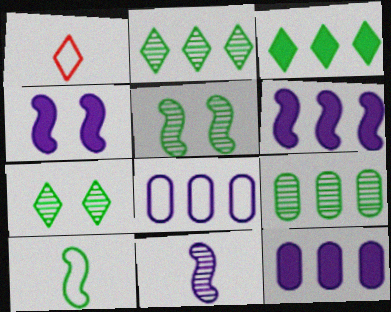[[1, 4, 9], 
[1, 5, 12]]